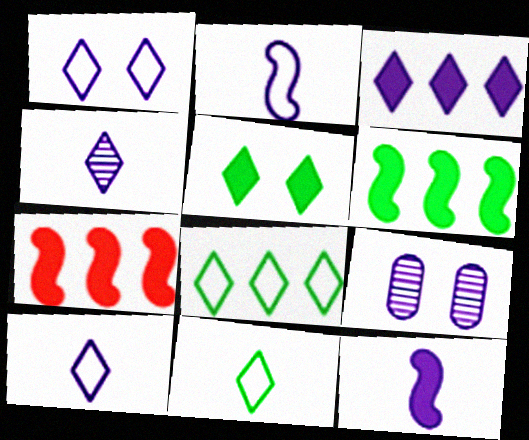[[1, 3, 4], 
[2, 3, 9], 
[7, 9, 11]]